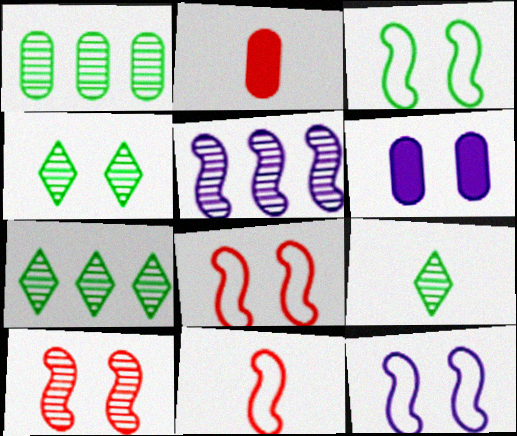[[2, 7, 12], 
[3, 8, 12], 
[4, 6, 8], 
[4, 7, 9], 
[6, 7, 11]]